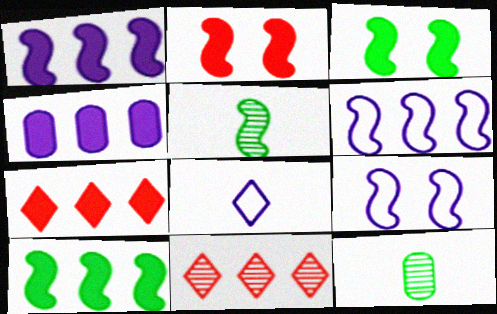[[2, 5, 6], 
[4, 7, 10], 
[7, 9, 12]]